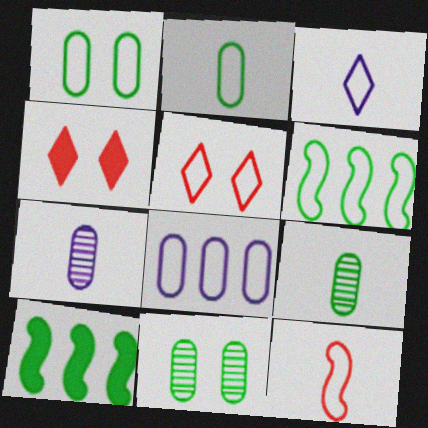[[2, 3, 12], 
[4, 6, 7], 
[5, 7, 10]]